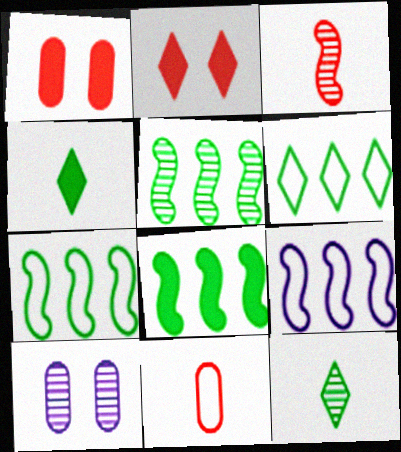[[1, 9, 12], 
[5, 7, 8]]